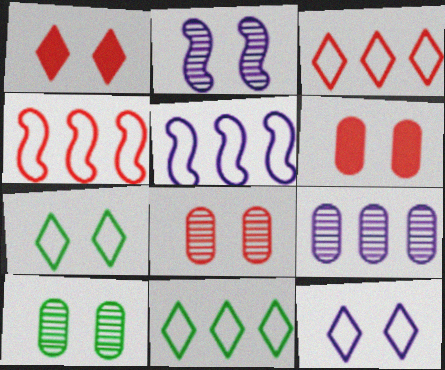[[2, 6, 7]]